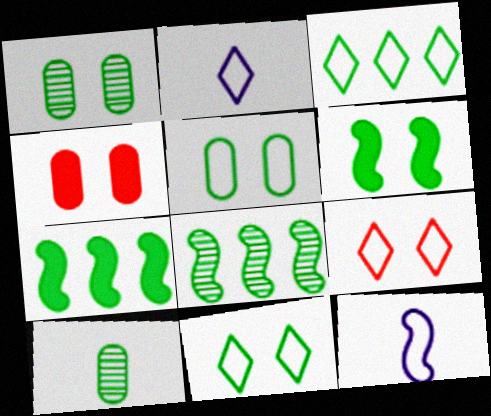[[1, 6, 11], 
[2, 3, 9], 
[2, 4, 8], 
[3, 6, 10], 
[7, 10, 11]]